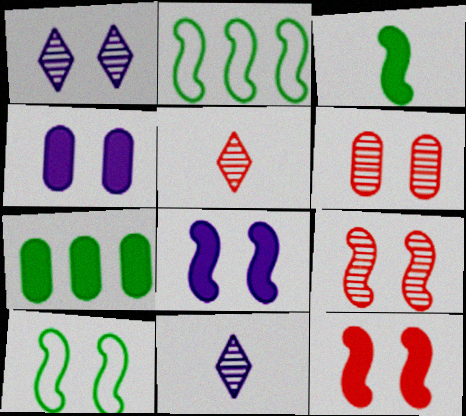[[2, 4, 5], 
[8, 9, 10]]